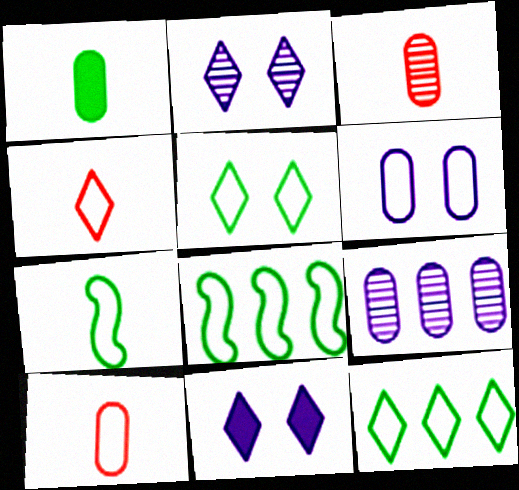[[3, 8, 11], 
[4, 6, 8]]